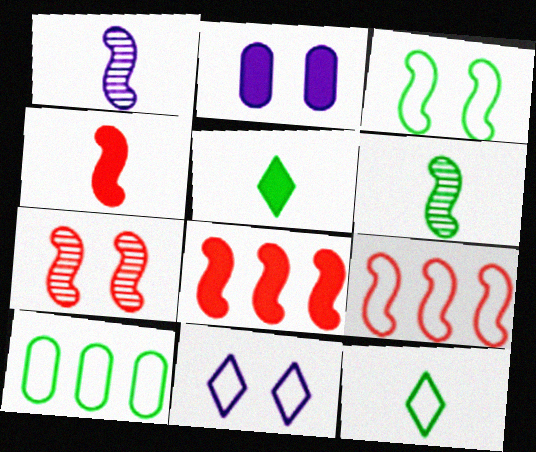[[1, 3, 8], 
[2, 5, 8], 
[3, 10, 12], 
[4, 7, 9]]